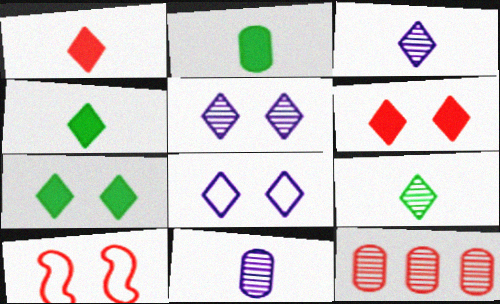[[1, 10, 12]]